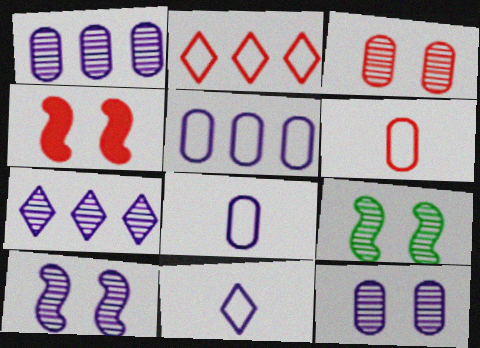[]